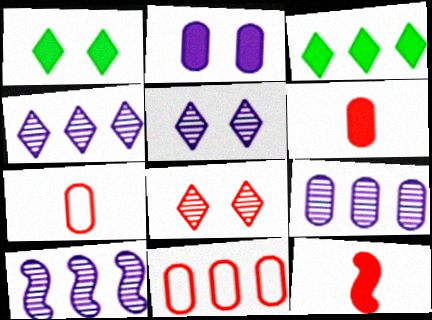[[1, 7, 10], 
[2, 3, 12], 
[3, 10, 11], 
[4, 9, 10], 
[8, 11, 12]]